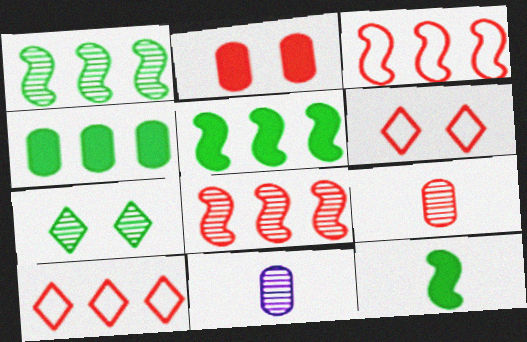[[5, 6, 11], 
[7, 8, 11]]